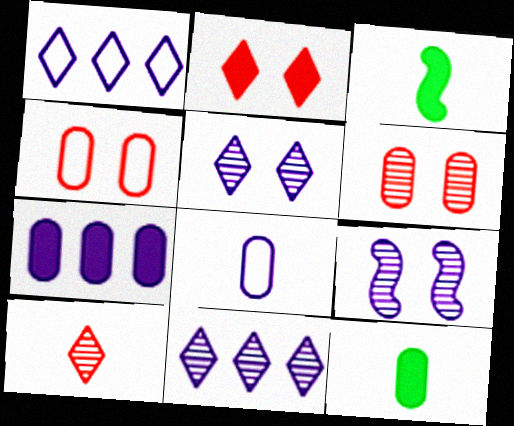[[1, 3, 6], 
[2, 3, 7], 
[3, 4, 11], 
[3, 8, 10]]